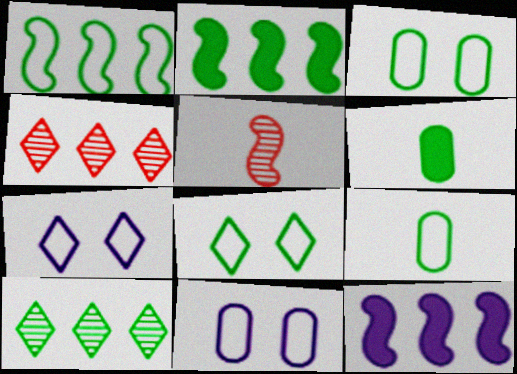[[1, 8, 9]]